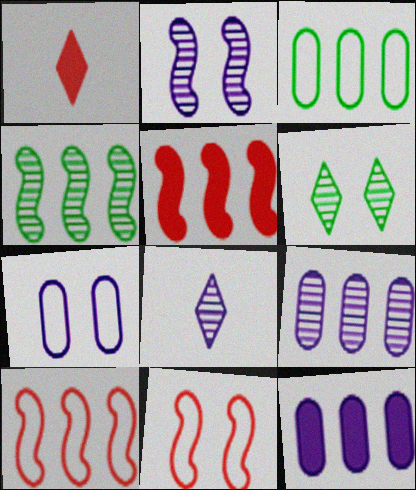[[1, 2, 3], 
[1, 4, 7], 
[2, 8, 9]]